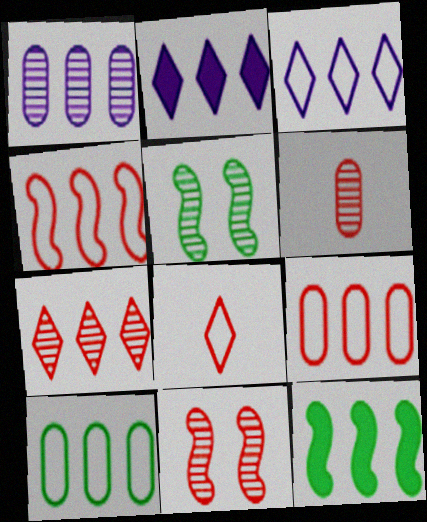[[3, 4, 10], 
[6, 7, 11]]